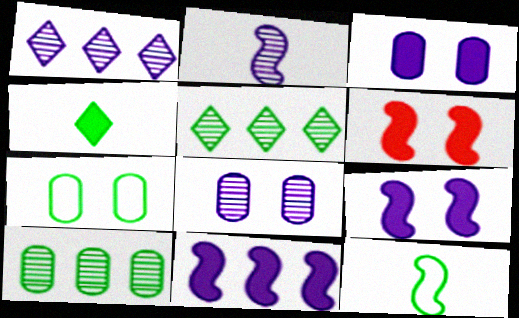[[1, 2, 8]]